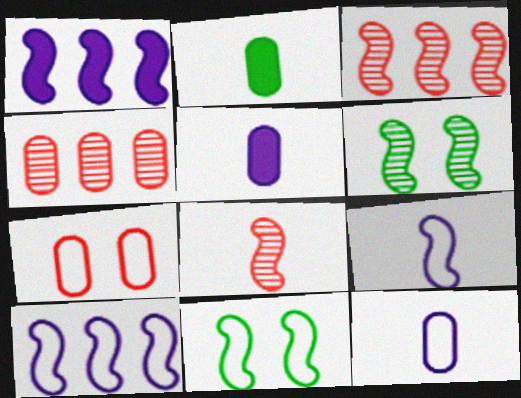[[1, 8, 11]]